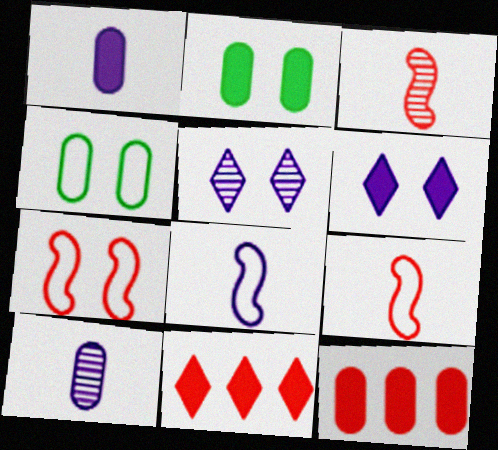[[1, 2, 12], 
[2, 5, 7], 
[4, 10, 12]]